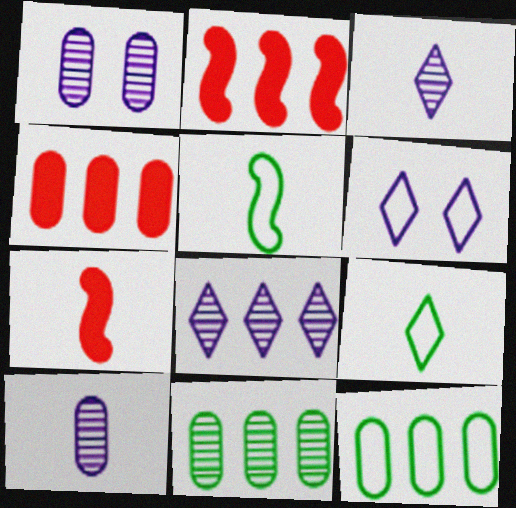[[1, 2, 9], 
[2, 8, 12], 
[6, 7, 11], 
[7, 9, 10]]